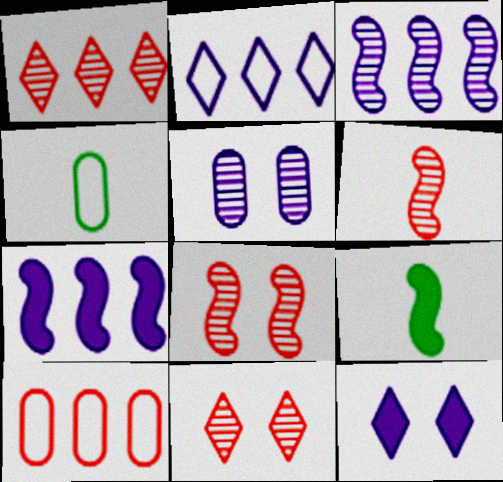[[4, 7, 11]]